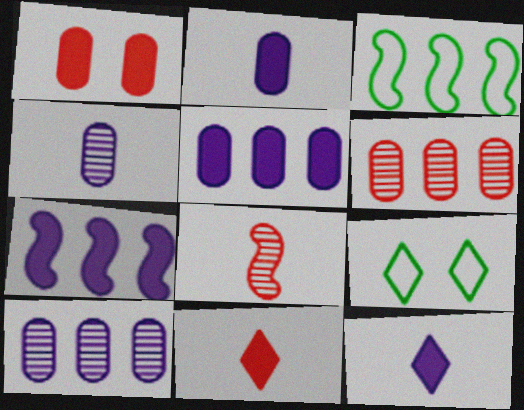[[5, 8, 9]]